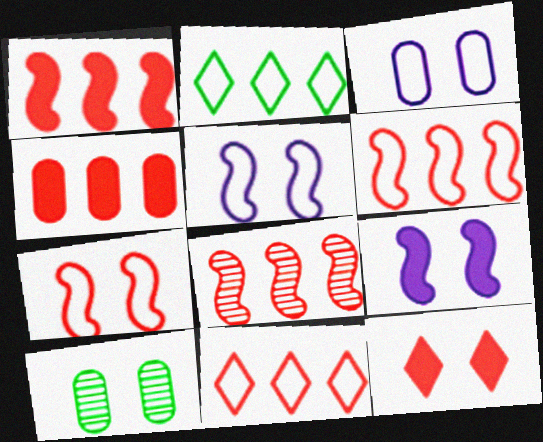[[1, 6, 8], 
[4, 8, 11], 
[5, 10, 12]]